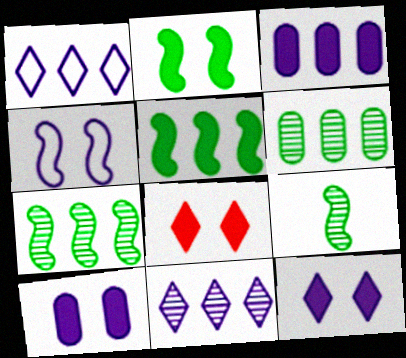[[2, 8, 10]]